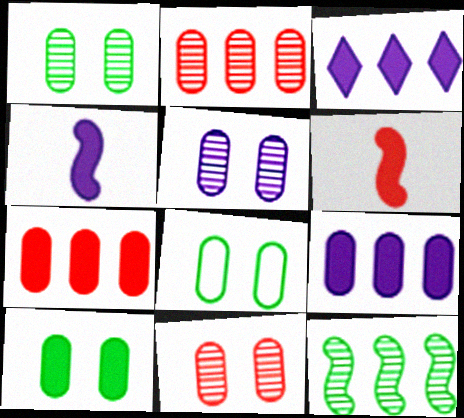[[1, 5, 11], 
[1, 8, 10], 
[3, 6, 10]]